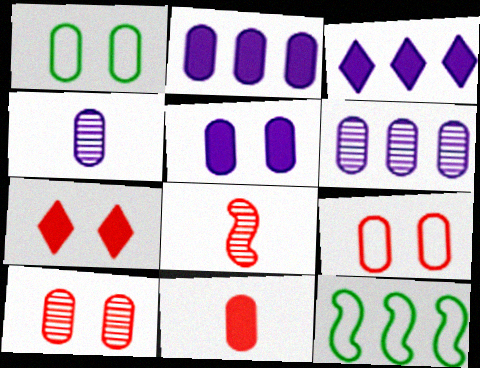[[1, 3, 8], 
[1, 5, 10], 
[1, 6, 11], 
[4, 7, 12]]